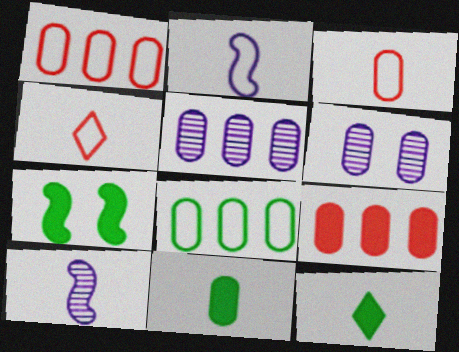[[1, 6, 11], 
[3, 10, 12], 
[4, 5, 7], 
[4, 10, 11], 
[5, 8, 9]]